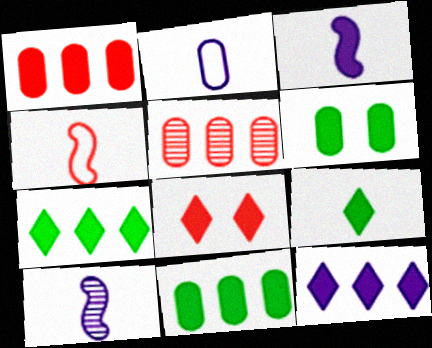[[2, 5, 6], 
[3, 8, 11], 
[4, 5, 8], 
[8, 9, 12]]